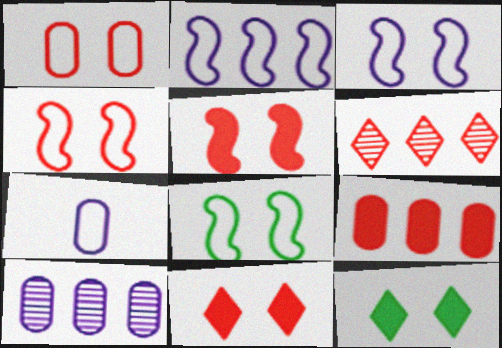[[3, 4, 8]]